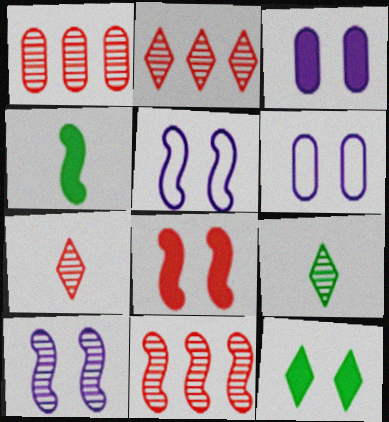[[1, 2, 11], 
[1, 9, 10], 
[2, 4, 6], 
[3, 8, 12], 
[4, 5, 11]]